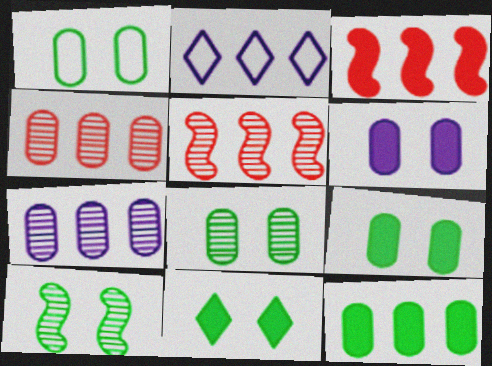[[1, 8, 9], 
[1, 10, 11], 
[2, 5, 12]]